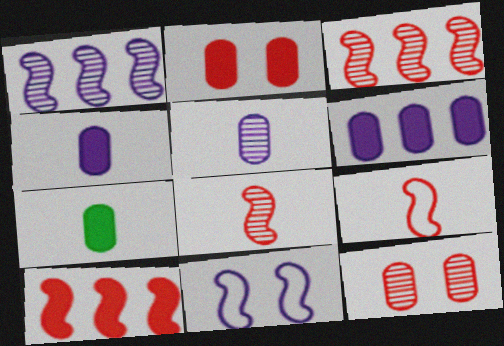[[2, 6, 7]]